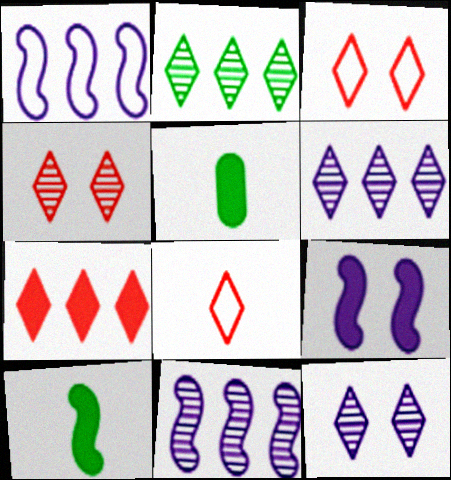[[1, 4, 5], 
[3, 5, 11], 
[4, 7, 8], 
[5, 7, 9]]